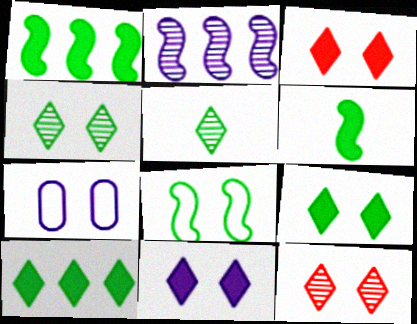[[3, 9, 11]]